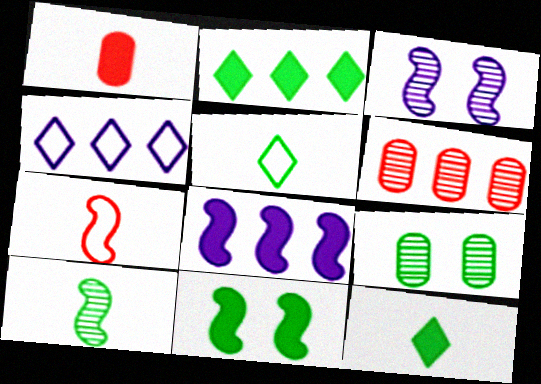[]